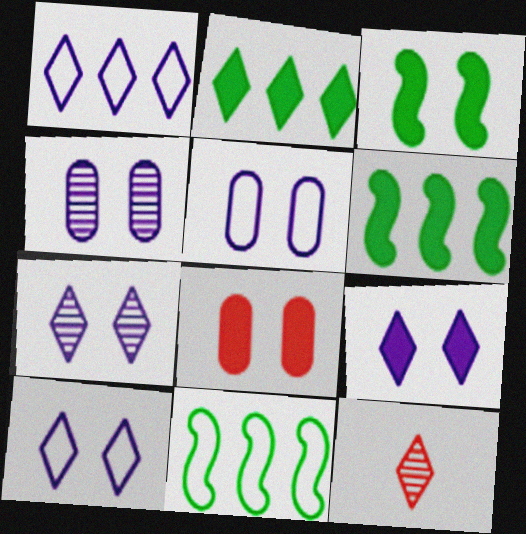[[2, 10, 12], 
[3, 8, 9], 
[5, 6, 12], 
[7, 9, 10]]